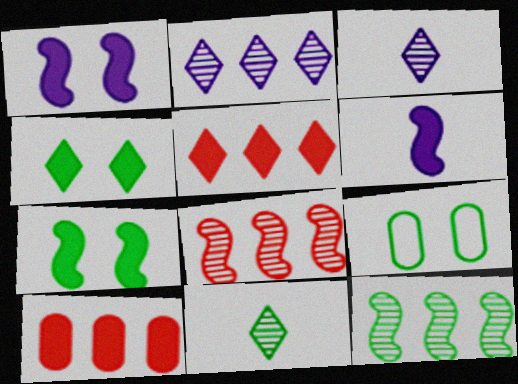[[4, 6, 10]]